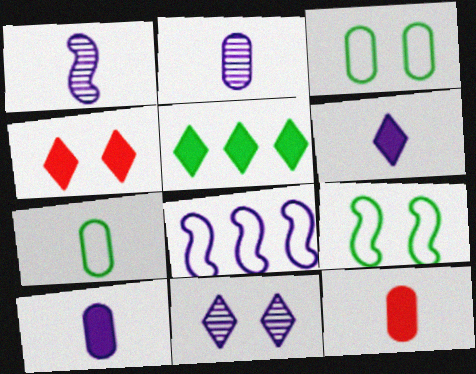[[2, 7, 12], 
[4, 5, 6], 
[8, 10, 11]]